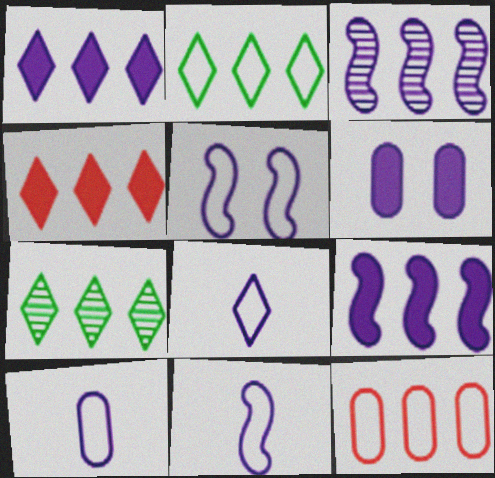[[3, 6, 8], 
[7, 9, 12], 
[8, 10, 11]]